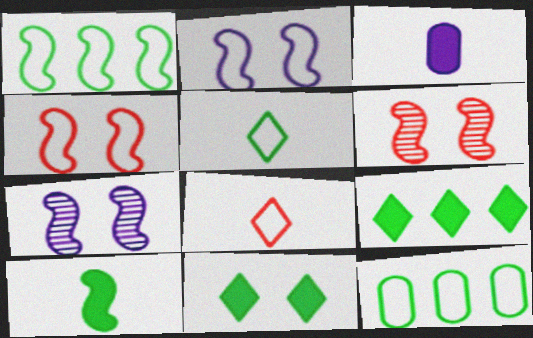[[2, 8, 12]]